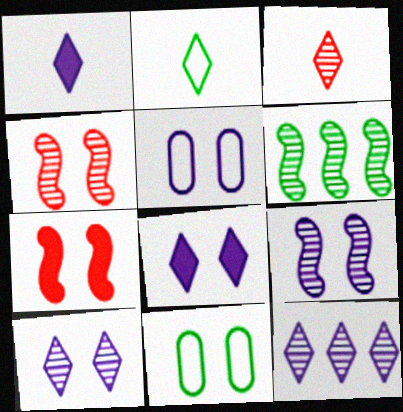[[1, 2, 3], 
[4, 8, 11], 
[5, 8, 9], 
[7, 10, 11]]